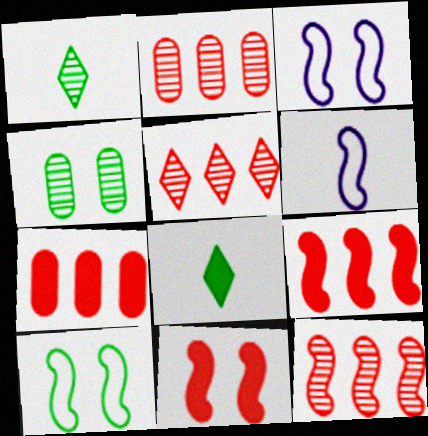[[1, 3, 7], 
[2, 3, 8], 
[2, 5, 12]]